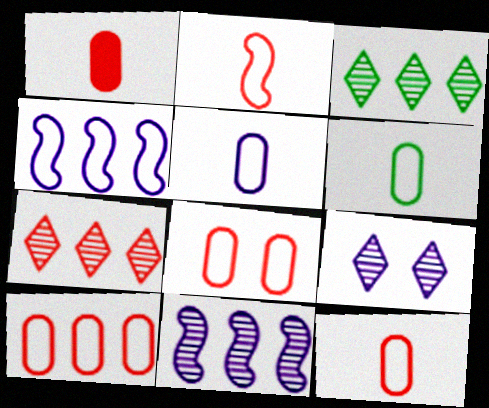[[5, 6, 12], 
[8, 10, 12]]